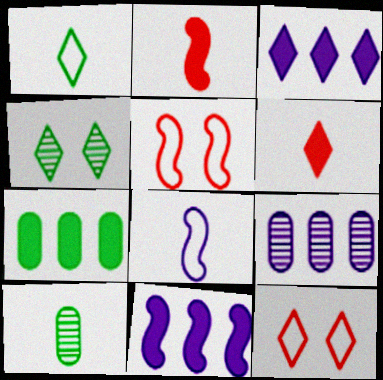[[3, 5, 10], 
[6, 8, 10], 
[10, 11, 12]]